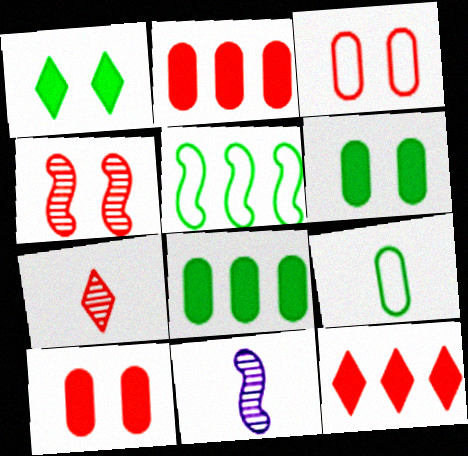[]